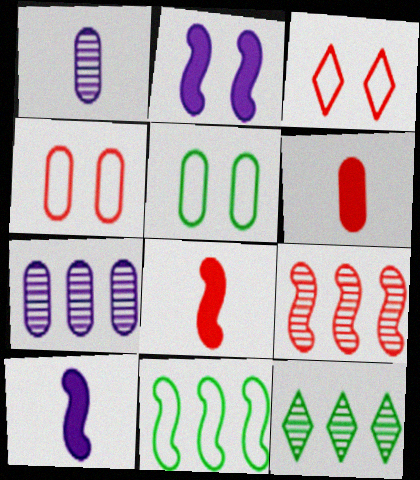[[3, 6, 9], 
[4, 10, 12], 
[5, 6, 7], 
[7, 9, 12]]